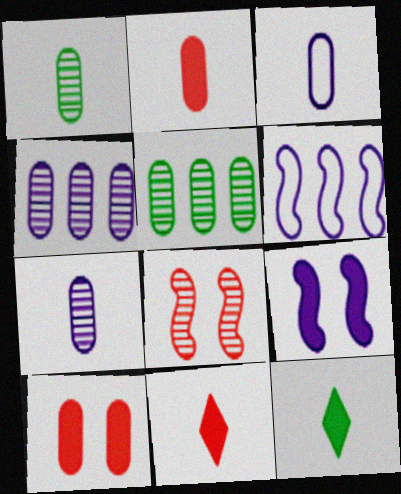[[1, 2, 3], 
[3, 5, 10]]